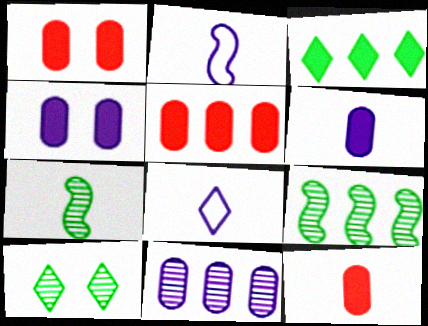[[1, 5, 12], 
[1, 8, 9], 
[2, 5, 10], 
[7, 8, 12]]